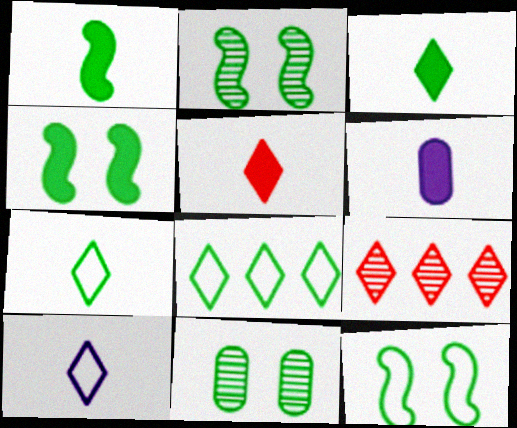[[1, 5, 6], 
[1, 8, 11], 
[2, 4, 12], 
[6, 9, 12]]